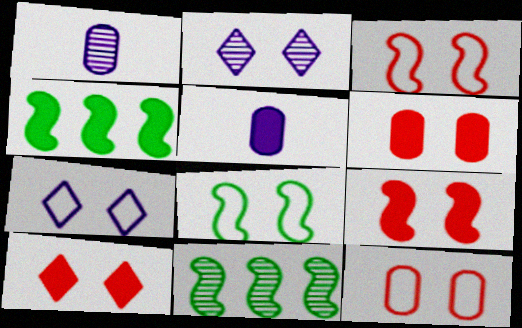[[2, 6, 8], 
[4, 5, 10], 
[6, 9, 10], 
[7, 8, 12]]